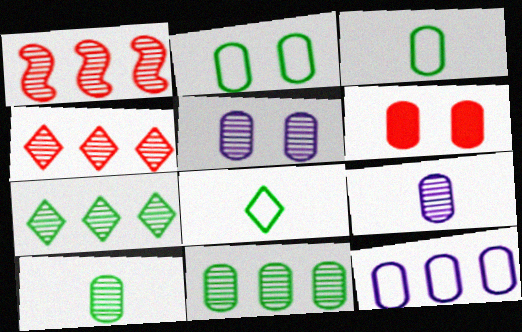[[2, 5, 6], 
[6, 10, 12]]